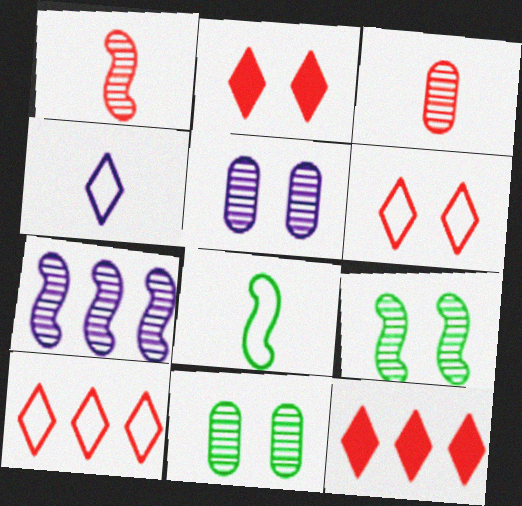[[1, 7, 9], 
[5, 8, 12]]